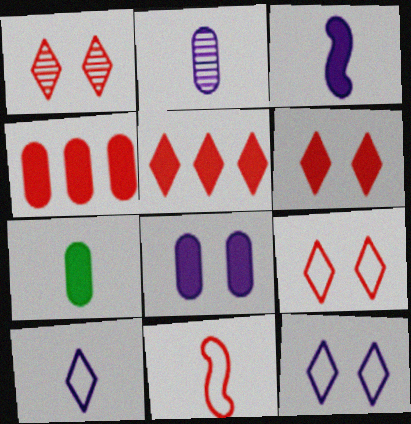[[1, 4, 11], 
[1, 6, 9], 
[2, 3, 10], 
[4, 7, 8]]